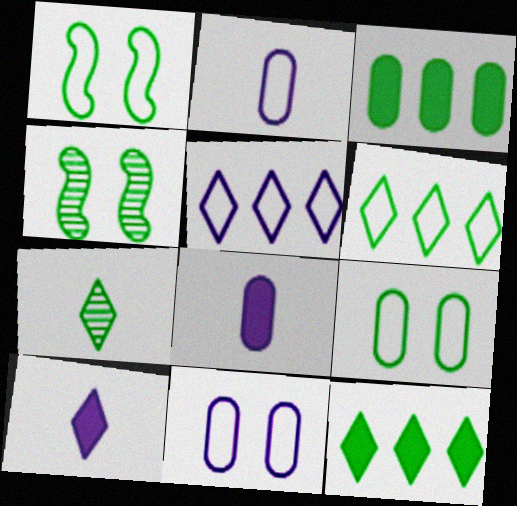[[1, 3, 7]]